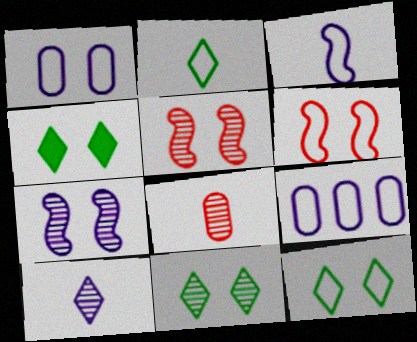[[1, 4, 5], 
[1, 6, 12], 
[2, 6, 9], 
[4, 11, 12]]